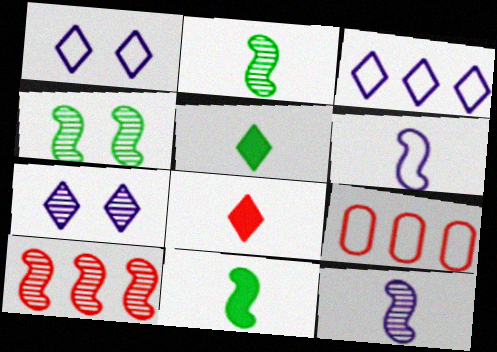[[4, 10, 12], 
[7, 9, 11]]